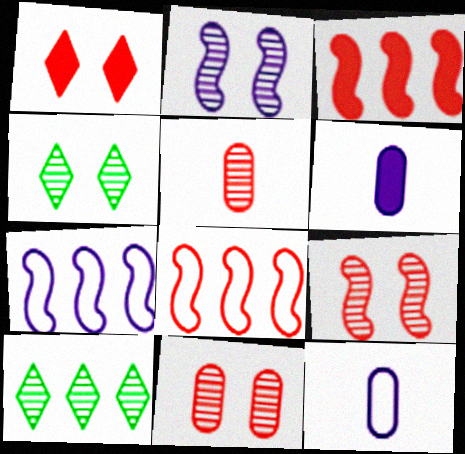[[1, 5, 8], 
[2, 4, 11], 
[2, 5, 10], 
[3, 4, 12], 
[4, 6, 8]]